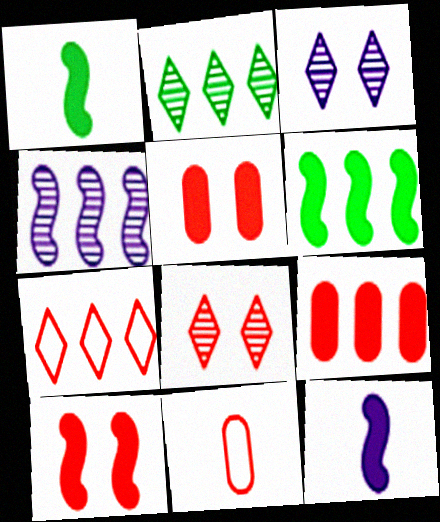[[3, 6, 11], 
[6, 10, 12]]